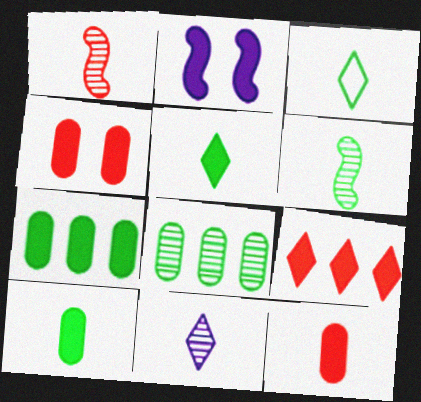[[2, 9, 10], 
[3, 6, 10]]